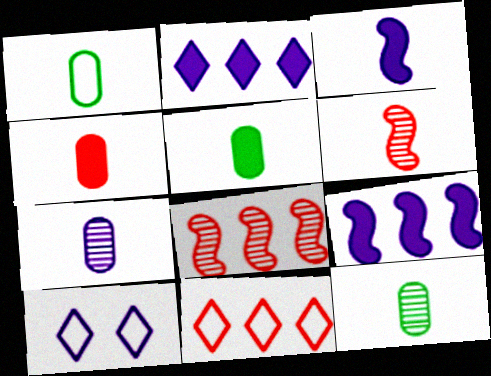[[1, 4, 7], 
[1, 5, 12], 
[5, 8, 10], 
[7, 9, 10]]